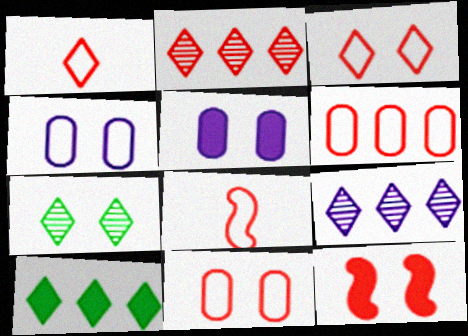[[3, 6, 8], 
[4, 7, 12]]